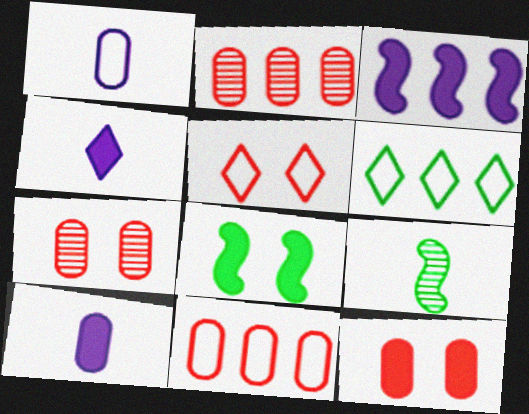[[2, 3, 6]]